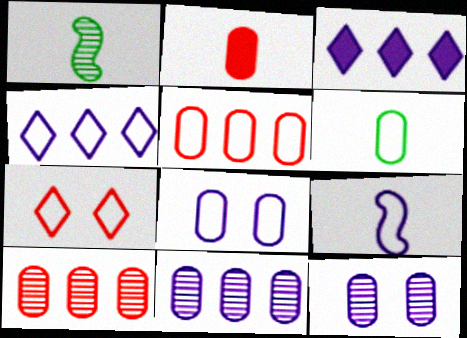[[3, 9, 12], 
[4, 8, 9], 
[5, 6, 8]]